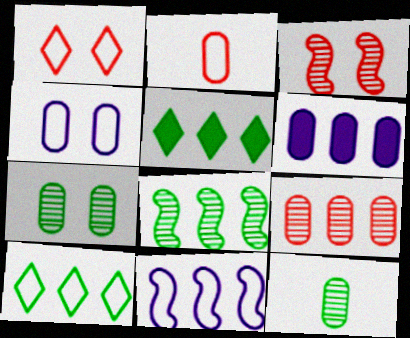[[2, 6, 7], 
[5, 9, 11]]